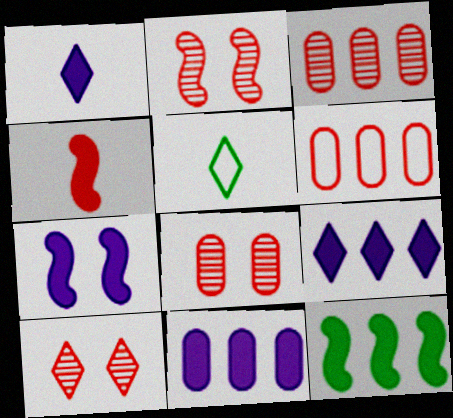[[1, 7, 11], 
[2, 5, 11], 
[2, 8, 10], 
[3, 5, 7], 
[4, 6, 10], 
[4, 7, 12], 
[5, 9, 10]]